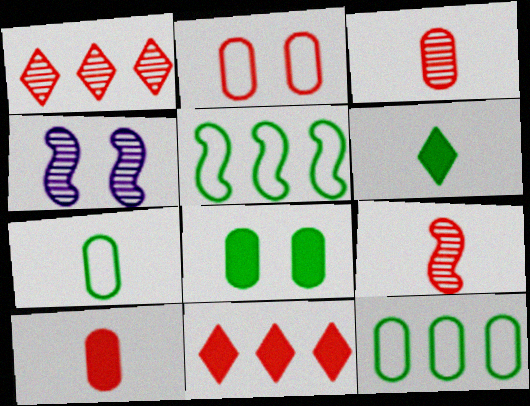[[2, 9, 11], 
[4, 7, 11]]